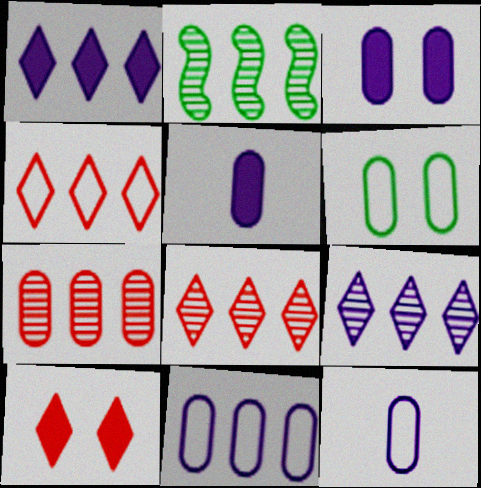[[2, 7, 9], 
[2, 10, 12], 
[5, 6, 7]]